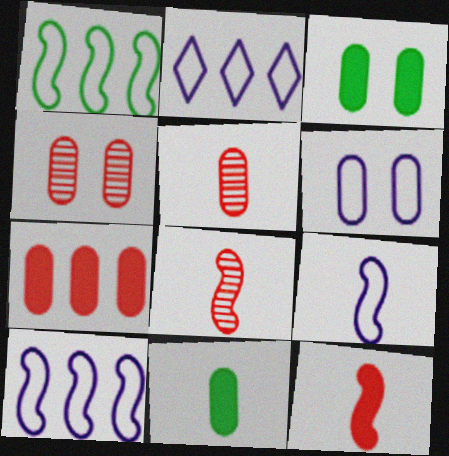[[2, 3, 8], 
[2, 6, 9], 
[3, 4, 6]]